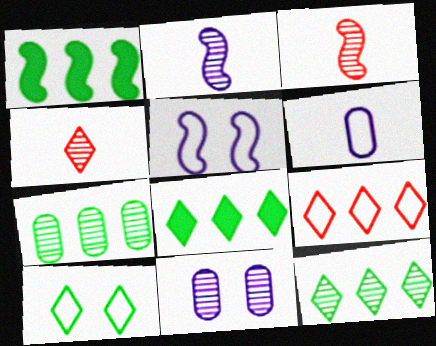[[1, 3, 5], 
[3, 11, 12]]